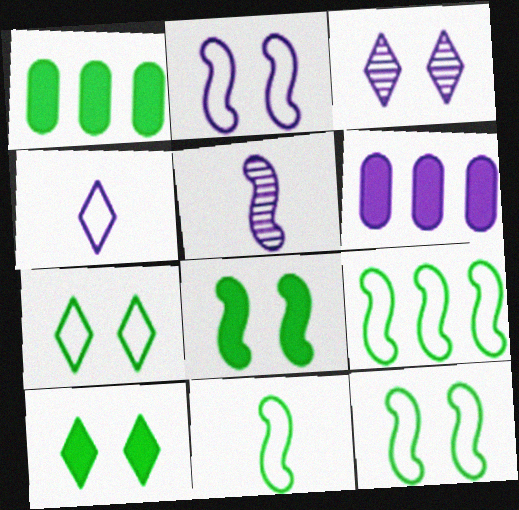[[9, 11, 12]]